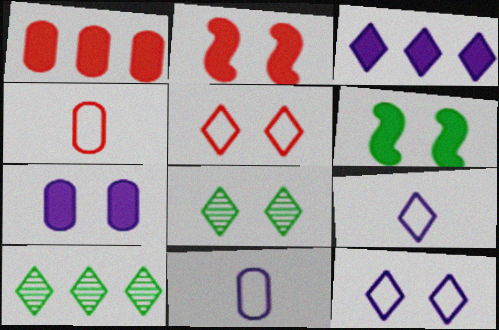[[2, 10, 11]]